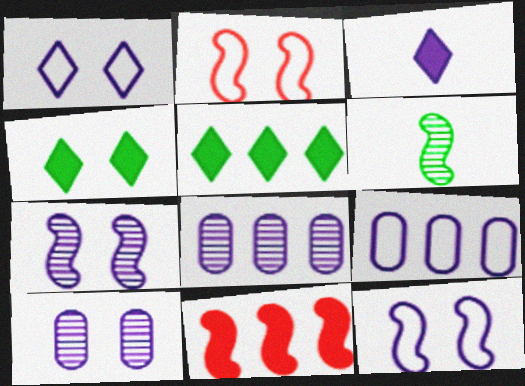[[2, 4, 10], 
[3, 7, 9], 
[3, 8, 12], 
[6, 11, 12]]